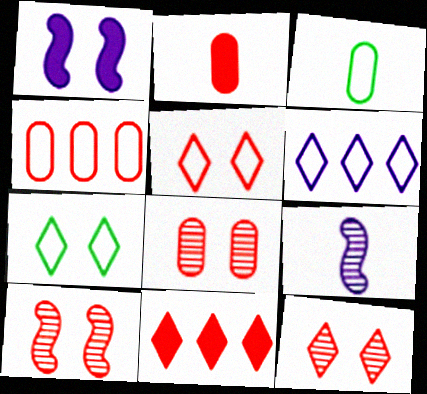[[1, 7, 8], 
[2, 4, 8], 
[8, 10, 12]]